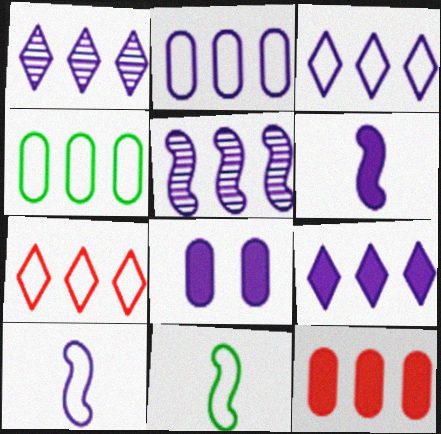[[1, 3, 9], 
[1, 8, 10], 
[2, 5, 9], 
[6, 8, 9]]